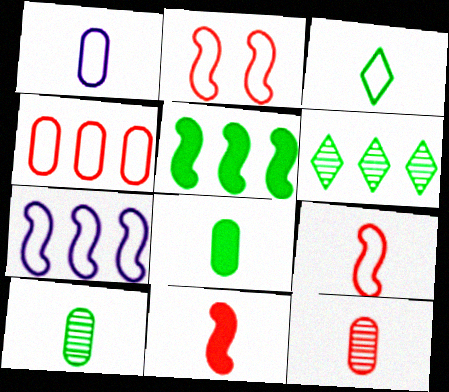[[1, 3, 9], 
[1, 8, 12]]